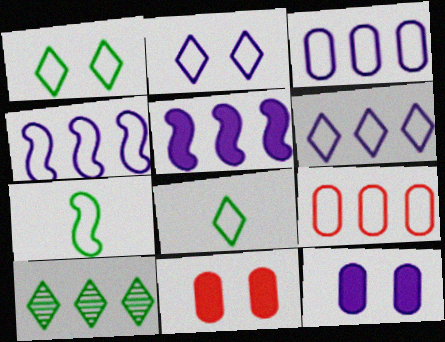[[2, 7, 9], 
[3, 4, 6], 
[5, 9, 10]]